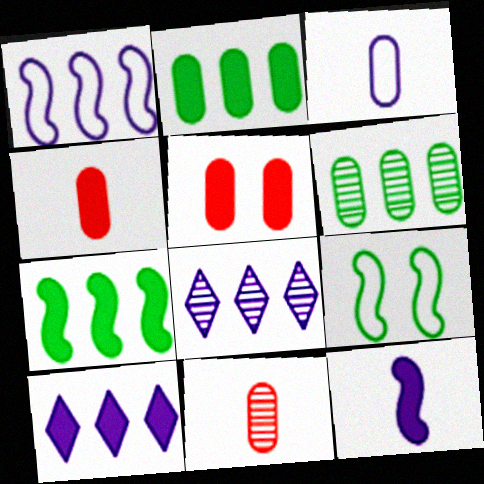[[3, 5, 6], 
[4, 8, 9], 
[9, 10, 11]]